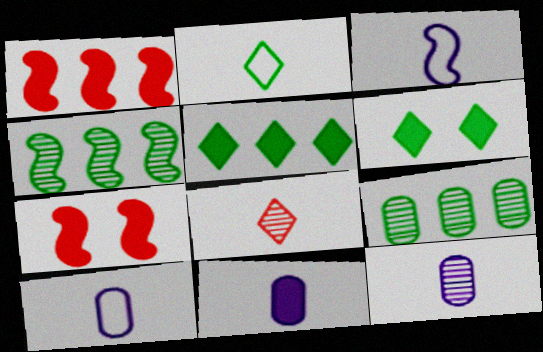[[1, 6, 11], 
[3, 4, 7], 
[5, 7, 11], 
[10, 11, 12]]